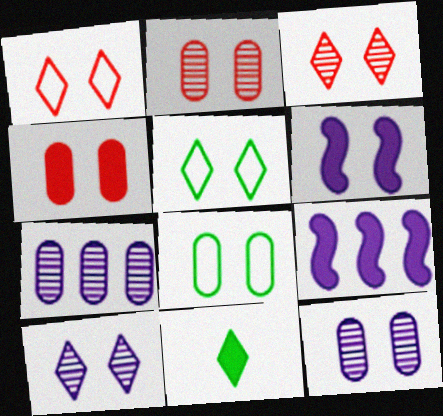[[2, 5, 6], 
[3, 6, 8], 
[4, 8, 12], 
[4, 9, 11]]